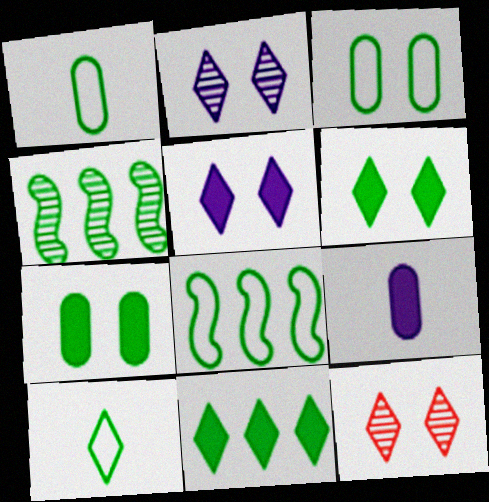[[1, 4, 6], 
[3, 8, 10], 
[4, 7, 10], 
[8, 9, 12]]